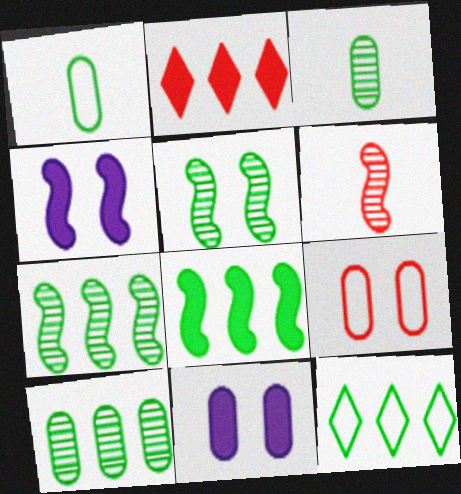[[2, 6, 9], 
[6, 11, 12], 
[8, 10, 12]]